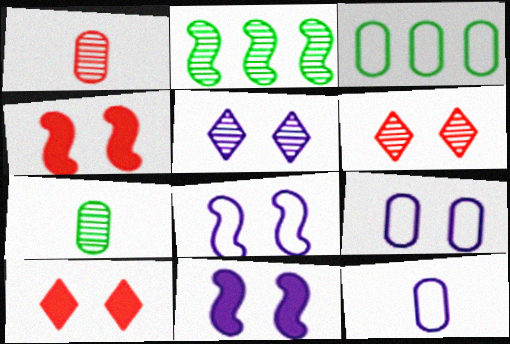[[1, 2, 5], 
[2, 10, 12], 
[5, 9, 11]]